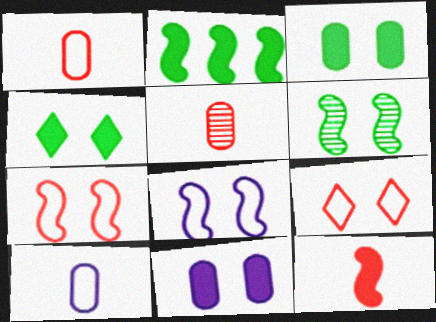[[6, 9, 11]]